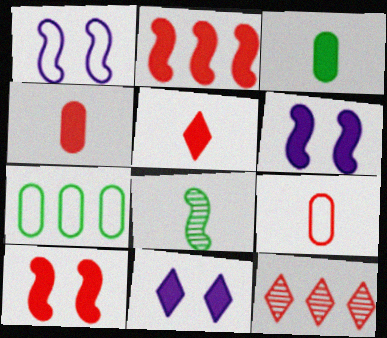[[1, 2, 8], 
[1, 3, 12], 
[2, 3, 11], 
[9, 10, 12]]